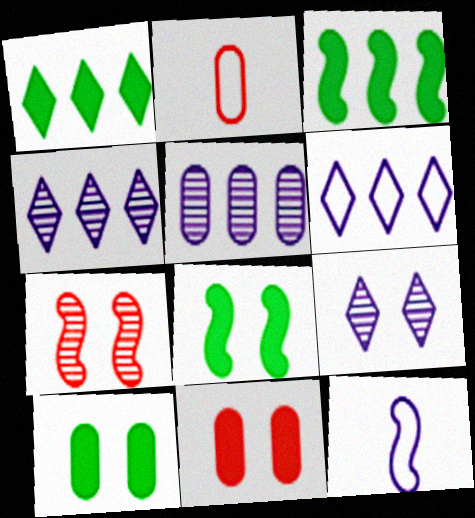[[2, 3, 9], 
[2, 4, 8], 
[2, 5, 10], 
[3, 7, 12]]